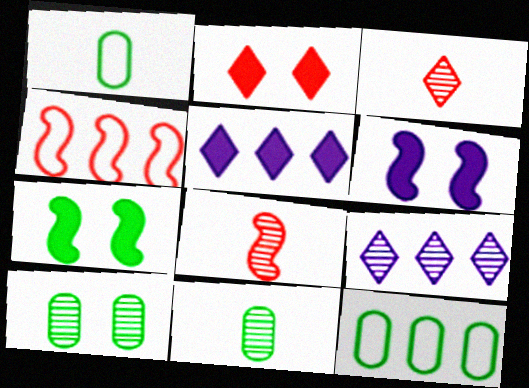[[3, 6, 12], 
[8, 9, 10]]